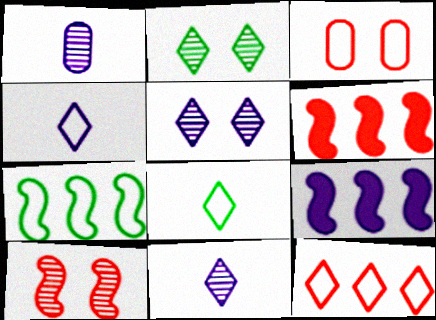[[3, 4, 7]]